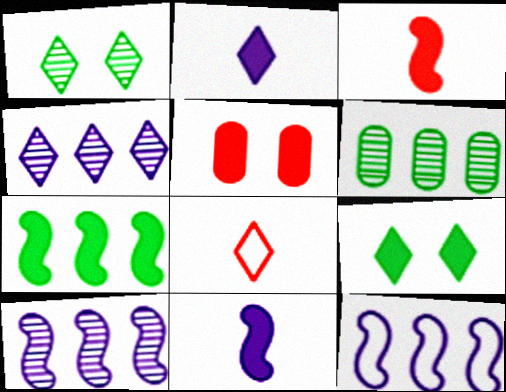[[2, 5, 7], 
[4, 8, 9]]